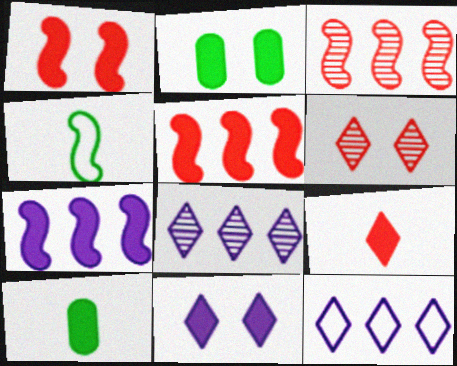[[1, 2, 11], 
[2, 7, 9], 
[5, 10, 11]]